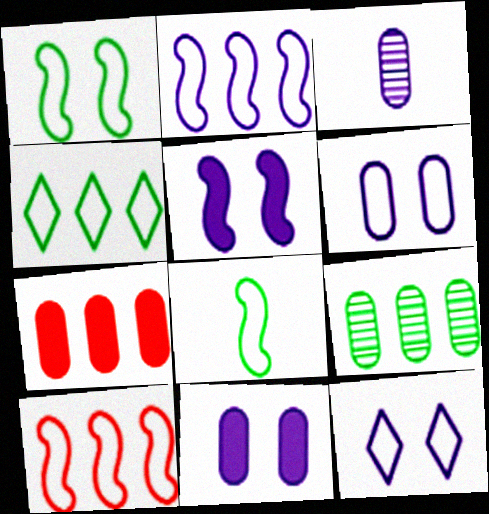[]